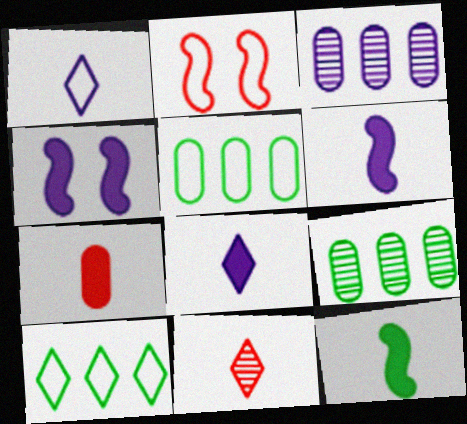[[1, 2, 5], 
[1, 3, 4], 
[2, 8, 9], 
[4, 5, 11], 
[7, 8, 12]]